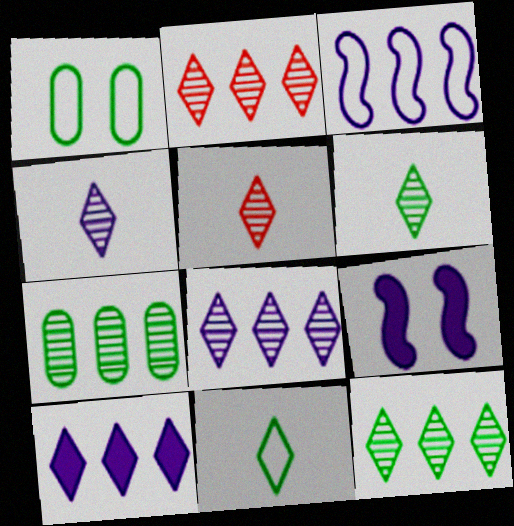[[2, 8, 12], 
[4, 5, 6]]